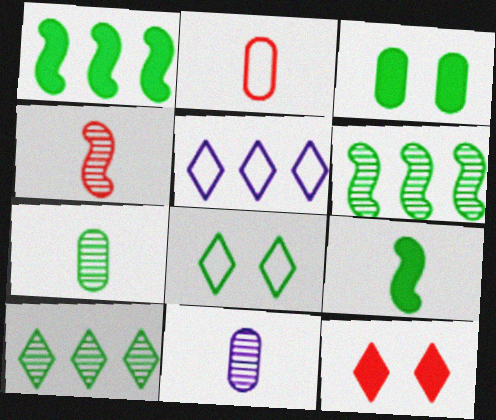[[1, 7, 8], 
[3, 4, 5]]